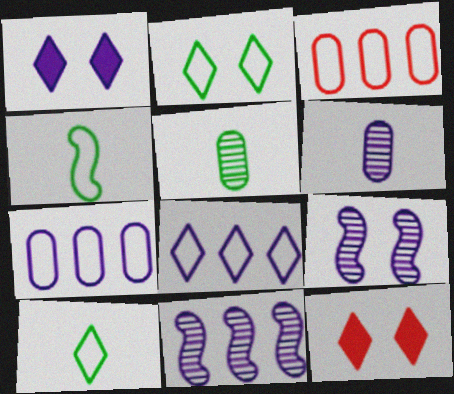[]